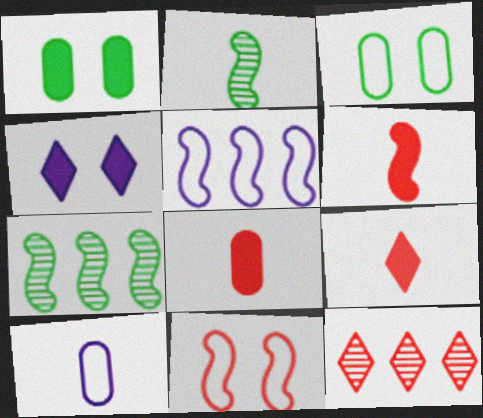[[2, 9, 10], 
[6, 8, 9], 
[8, 11, 12]]